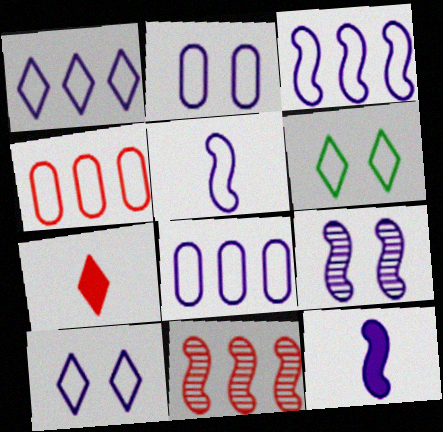[[1, 2, 5], 
[1, 3, 8], 
[3, 9, 12], 
[4, 5, 6], 
[5, 8, 10]]